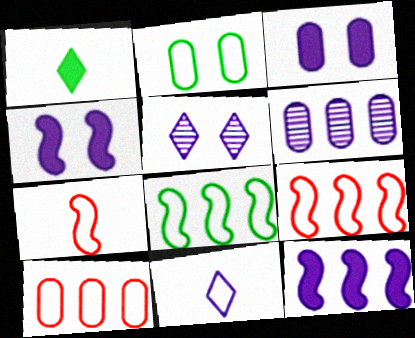[[2, 9, 11], 
[4, 6, 11]]